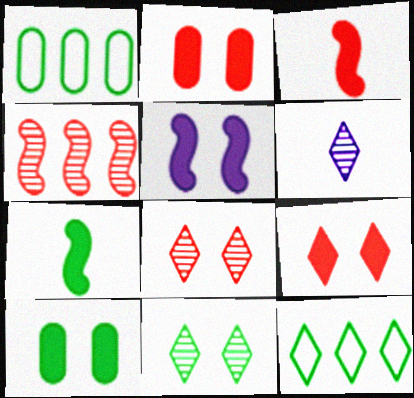[[1, 7, 11], 
[5, 9, 10], 
[6, 9, 12]]